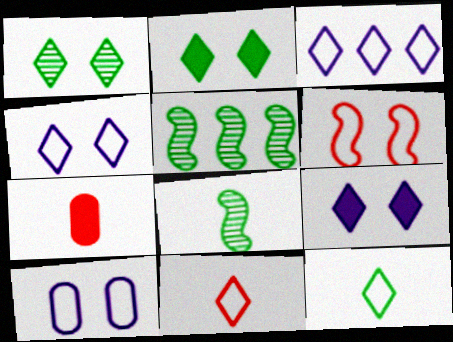[[4, 5, 7]]